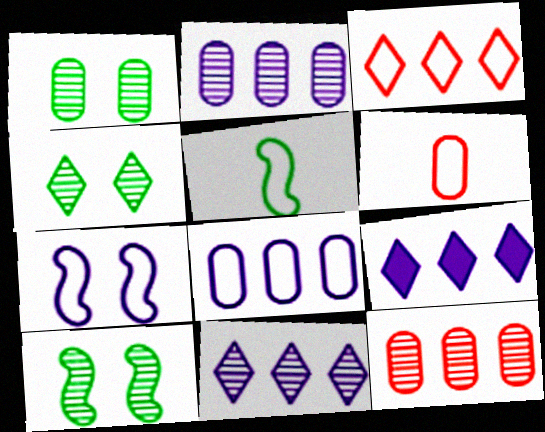[[1, 4, 10], 
[6, 9, 10]]